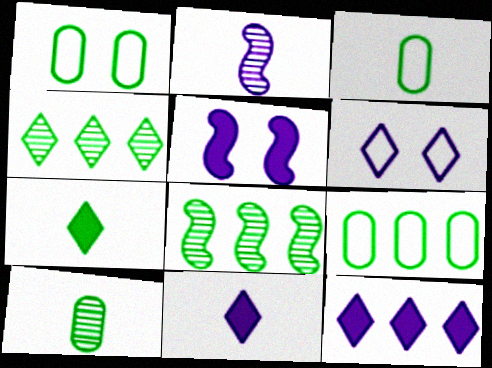[[1, 3, 9], 
[1, 7, 8]]